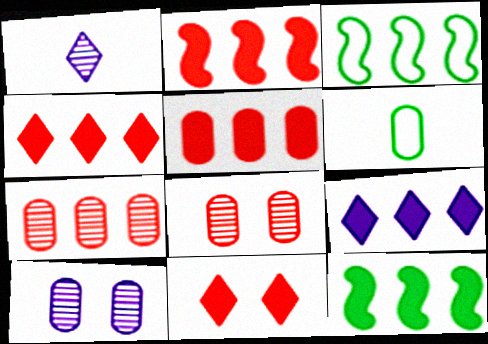[[2, 4, 5], 
[3, 7, 9], 
[5, 6, 10], 
[5, 9, 12]]